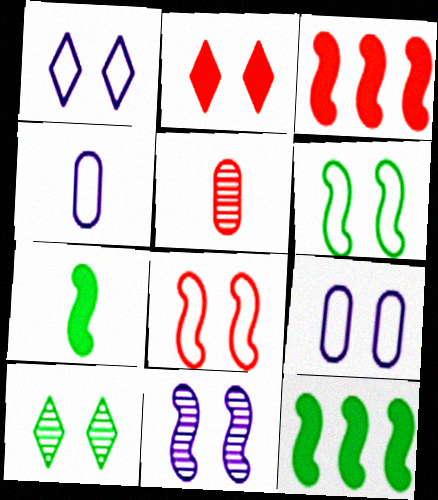[[1, 2, 10], 
[1, 5, 12], 
[3, 4, 10]]